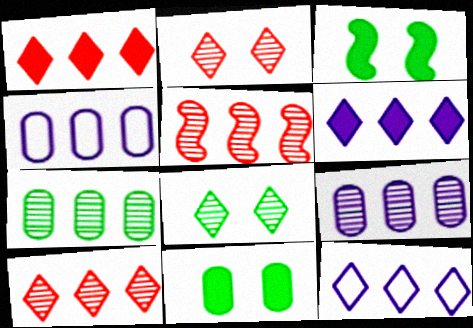[]